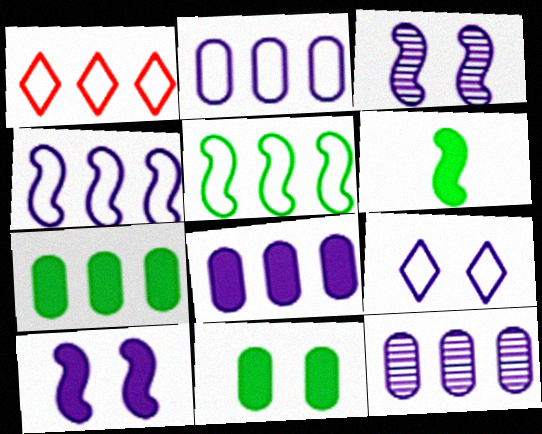[[1, 2, 5], 
[2, 8, 12]]